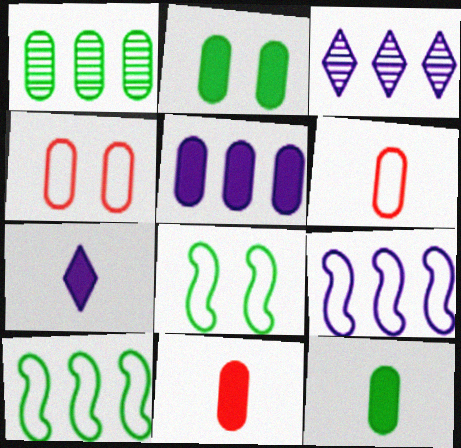[[2, 5, 11], 
[3, 5, 9], 
[3, 8, 11]]